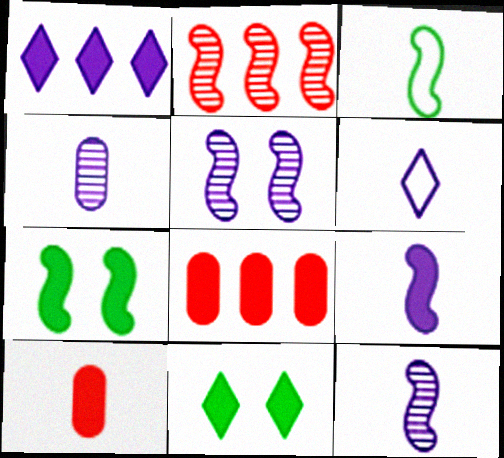[[1, 7, 10], 
[4, 6, 9], 
[8, 9, 11]]